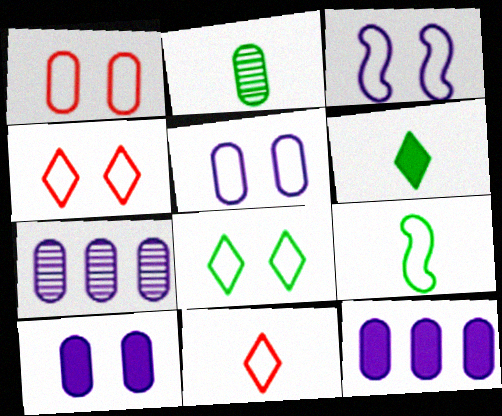[[1, 2, 12], 
[1, 3, 8], 
[2, 6, 9]]